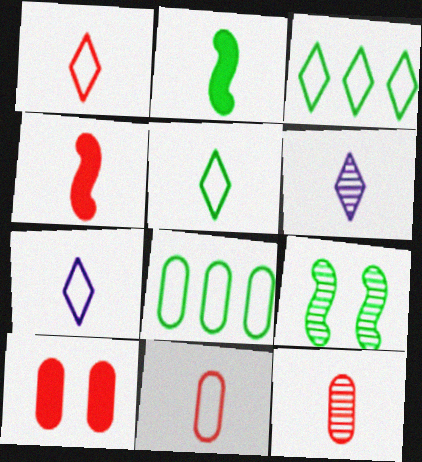[[1, 4, 12], 
[1, 5, 7], 
[2, 6, 11], 
[2, 7, 12]]